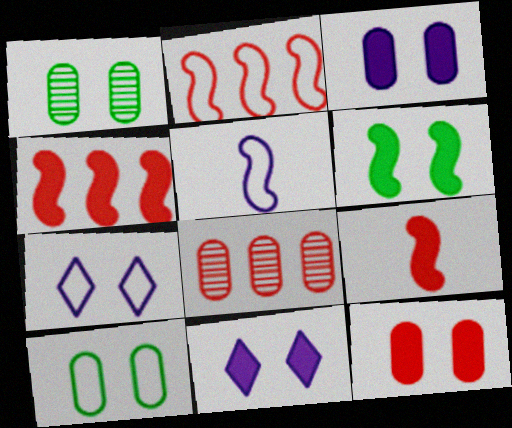[[6, 11, 12]]